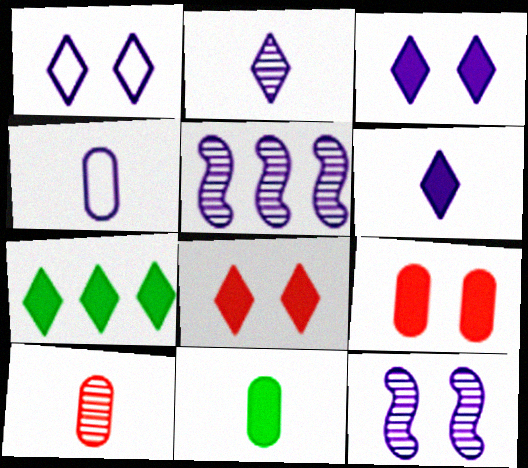[[3, 4, 5], 
[4, 10, 11], 
[6, 7, 8]]